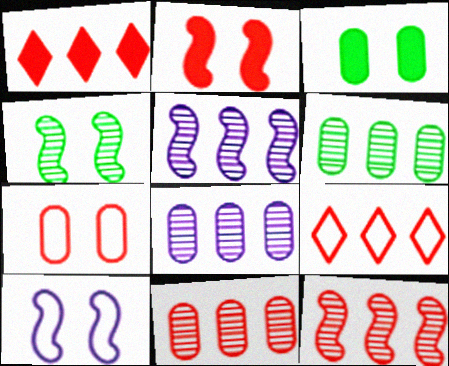[[2, 4, 10], 
[6, 8, 11]]